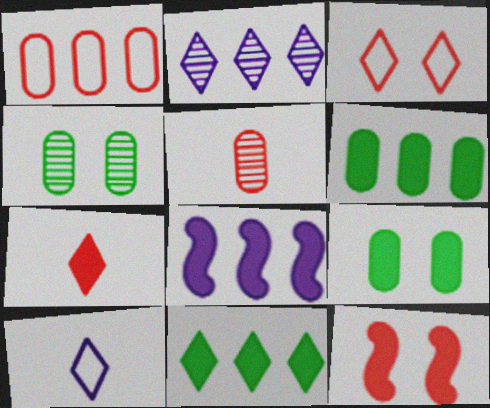[[7, 8, 9]]